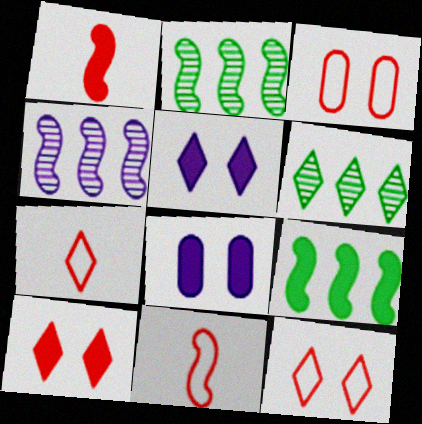[[2, 7, 8], 
[5, 6, 7], 
[6, 8, 11]]